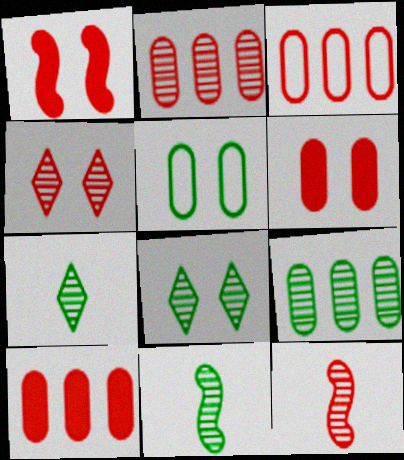[[2, 3, 10], 
[2, 4, 12], 
[8, 9, 11]]